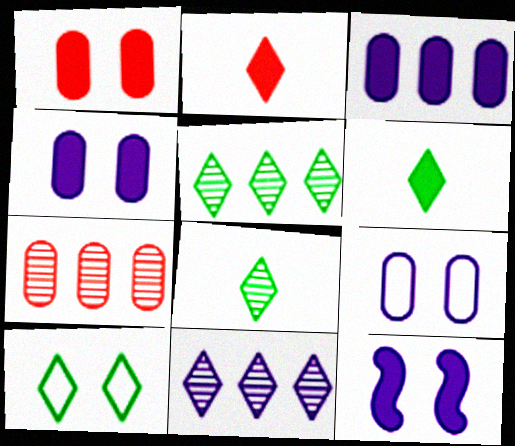[[2, 10, 11], 
[5, 6, 10]]